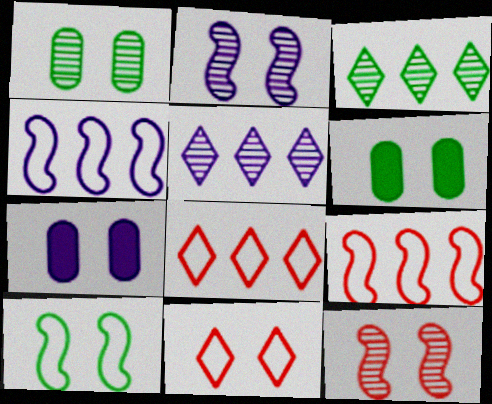[[2, 6, 11]]